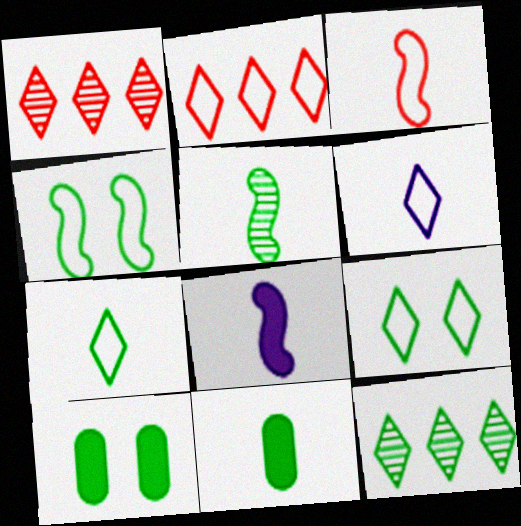[[2, 6, 9], 
[3, 5, 8], 
[4, 11, 12], 
[5, 7, 11]]